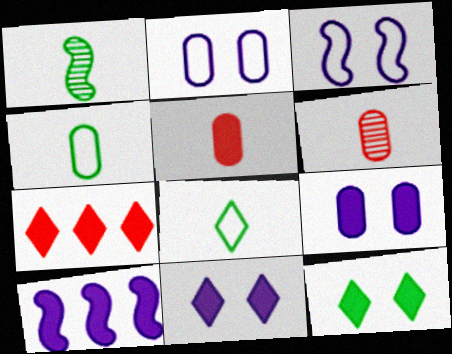[[1, 2, 7], 
[5, 10, 12]]